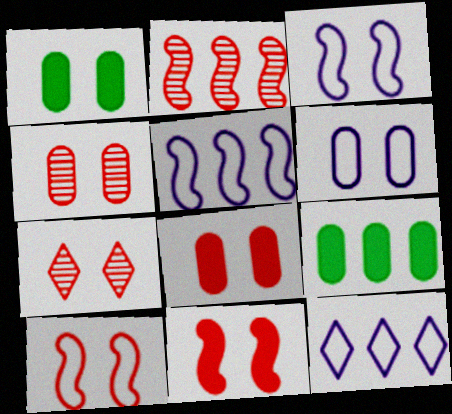[[1, 3, 7], 
[1, 4, 6], 
[2, 9, 12], 
[7, 8, 10]]